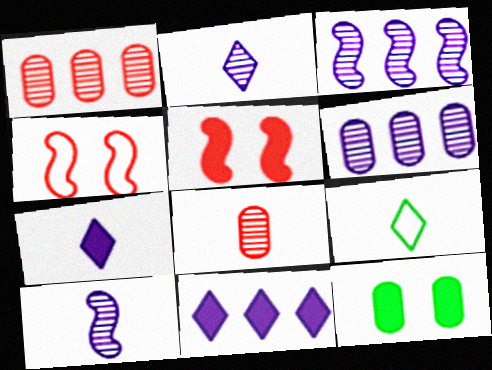[[5, 6, 9]]